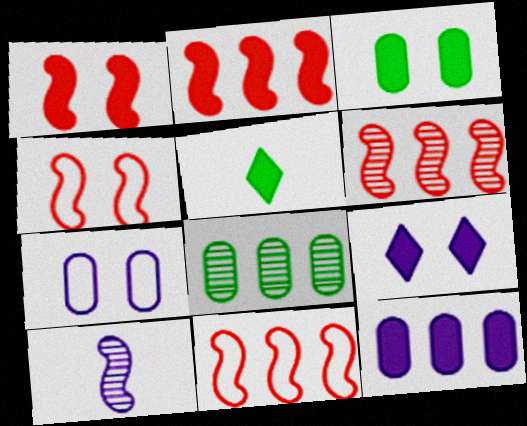[[1, 3, 9], 
[1, 5, 12], 
[2, 6, 11], 
[5, 6, 7]]